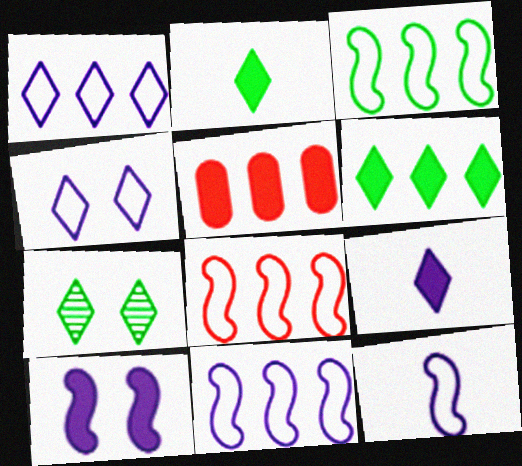[[2, 5, 10], 
[3, 8, 11], 
[5, 7, 12]]